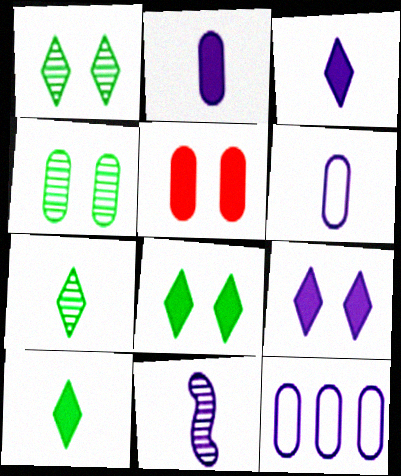[[3, 6, 11], 
[9, 11, 12]]